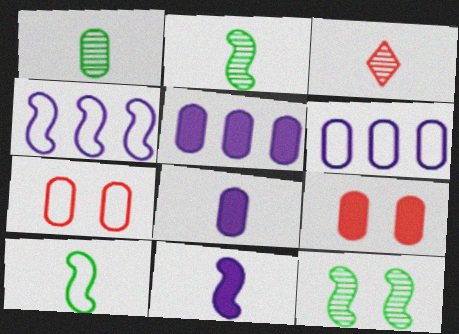[[1, 5, 7], 
[1, 6, 9], 
[3, 8, 10]]